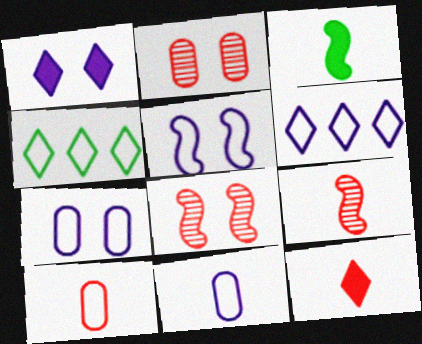[[2, 3, 6], 
[4, 5, 10], 
[5, 6, 11], 
[9, 10, 12]]